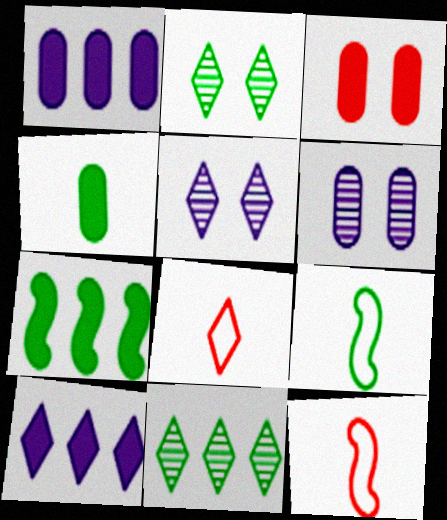[[1, 2, 12], 
[1, 3, 4], 
[2, 8, 10], 
[6, 7, 8]]